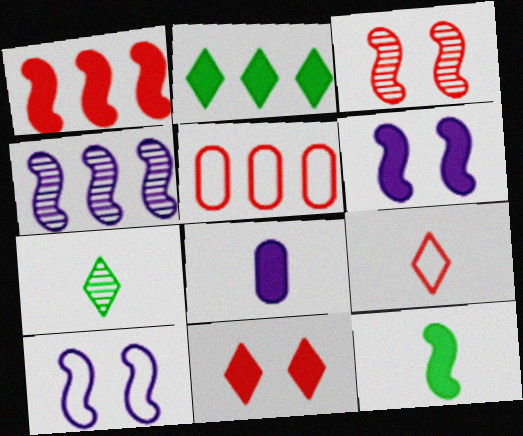[[1, 6, 12], 
[2, 4, 5], 
[5, 6, 7]]